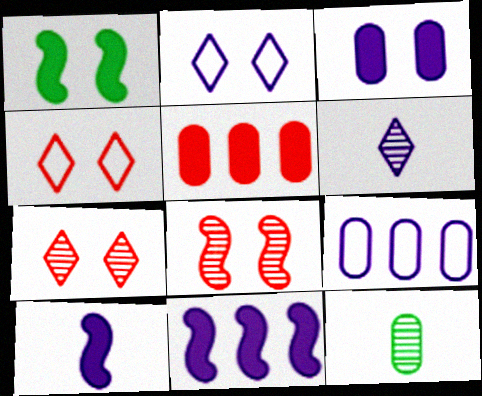[[4, 11, 12]]